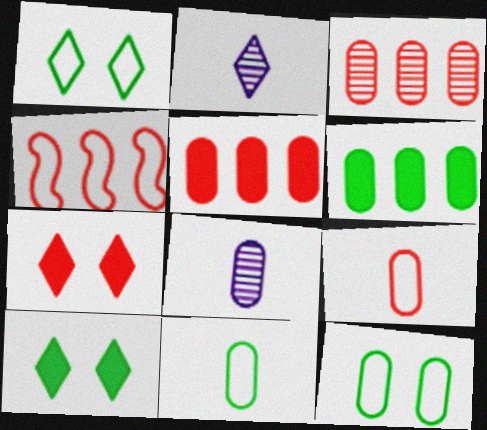[[4, 8, 10], 
[5, 8, 12]]